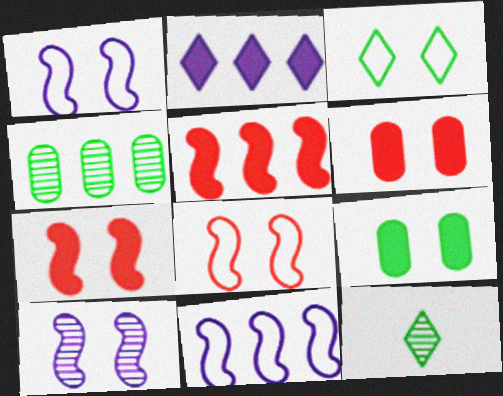[[3, 6, 10], 
[6, 11, 12]]